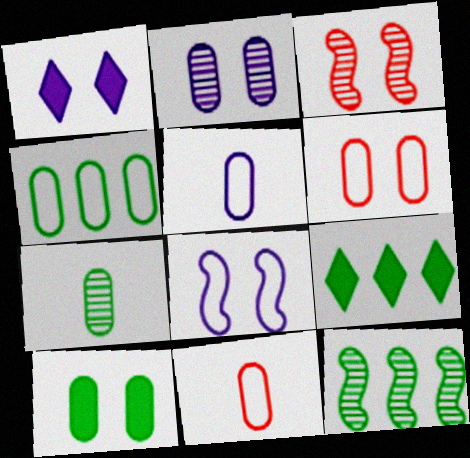[[1, 2, 8], 
[1, 11, 12], 
[2, 6, 10], 
[3, 5, 9], 
[4, 5, 6], 
[4, 7, 10], 
[4, 9, 12]]